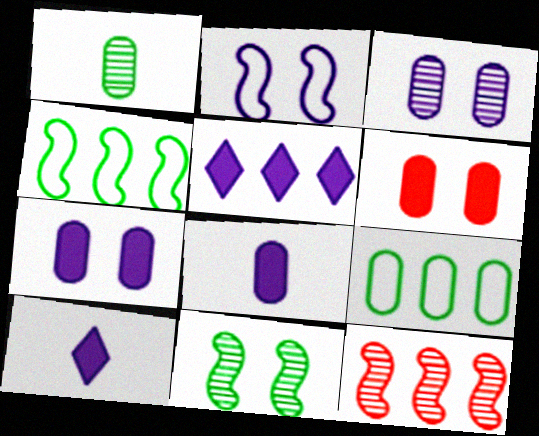[[5, 9, 12]]